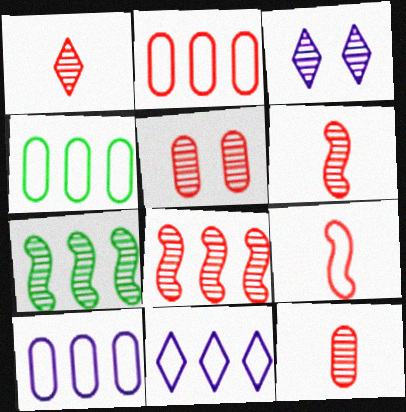[[1, 5, 8], 
[1, 6, 12], 
[2, 4, 10], 
[3, 7, 12]]